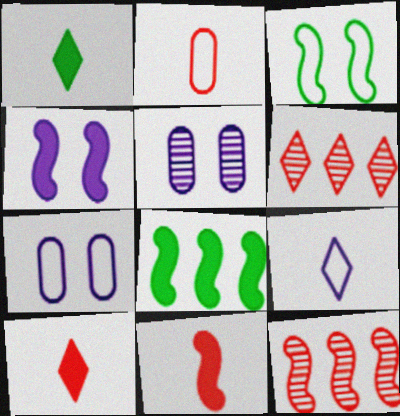[[1, 7, 12], 
[4, 8, 11]]